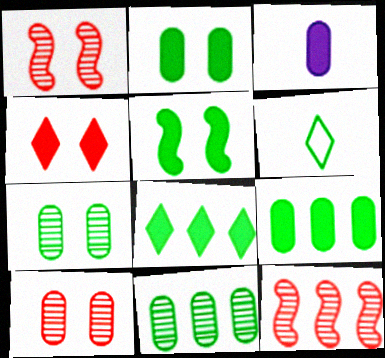[[5, 6, 11]]